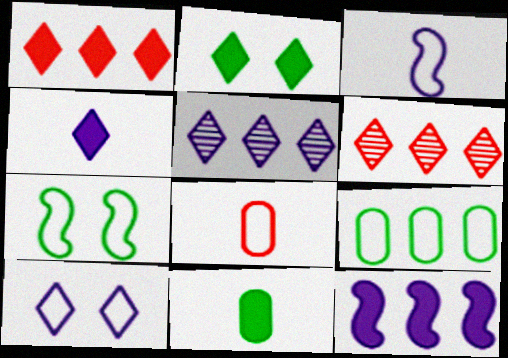[[1, 2, 4], 
[4, 5, 10], 
[6, 9, 12]]